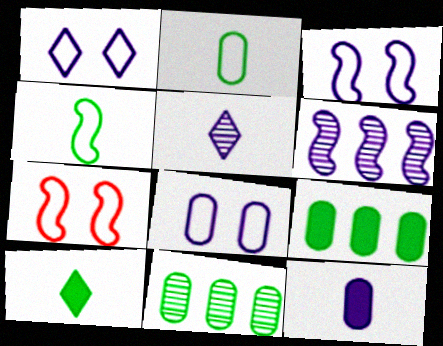[[1, 3, 8], 
[1, 6, 12], 
[5, 7, 9]]